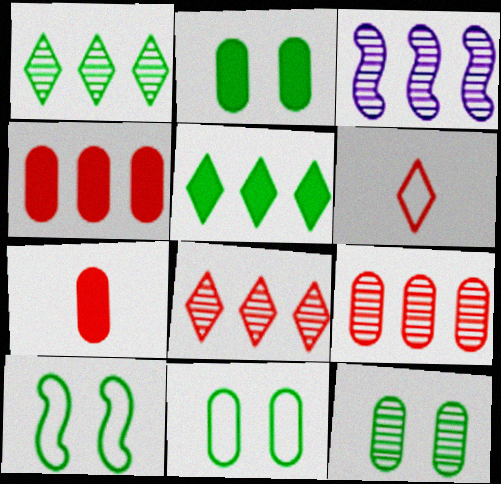[[1, 3, 9], 
[2, 3, 6], 
[2, 11, 12]]